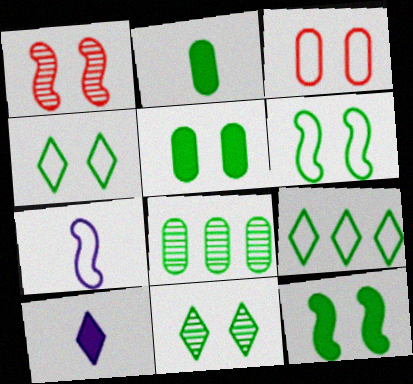[[3, 7, 9], 
[5, 6, 11]]